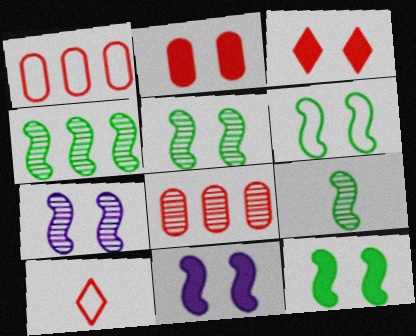[[4, 5, 9], 
[5, 6, 12]]